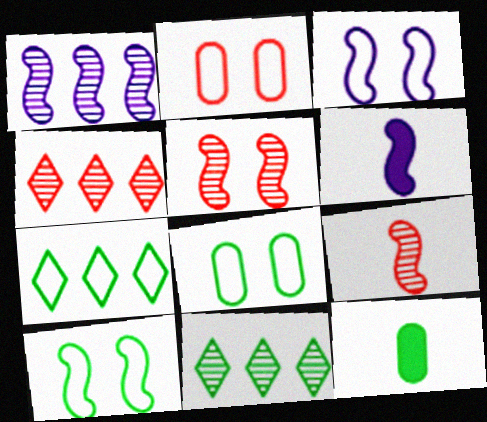[[1, 3, 6], 
[2, 6, 11], 
[3, 4, 12], 
[4, 6, 8], 
[10, 11, 12]]